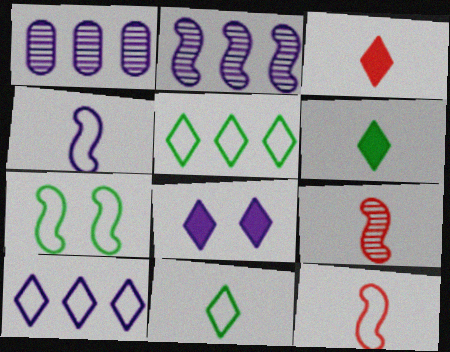[[1, 3, 7], 
[1, 4, 8]]